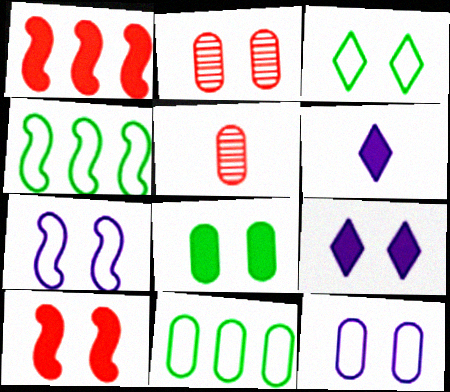[[1, 6, 8], 
[2, 4, 6], 
[2, 8, 12], 
[4, 5, 9], 
[8, 9, 10]]